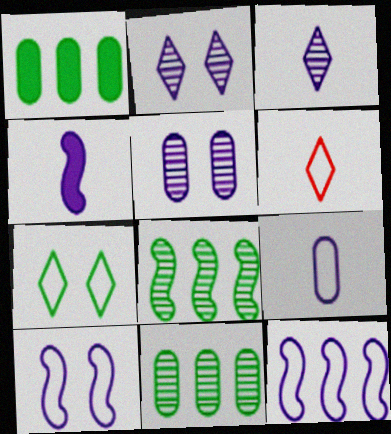[[3, 4, 9]]